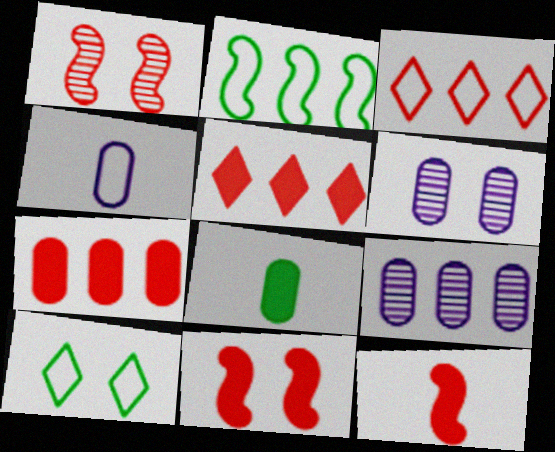[[2, 5, 9], 
[6, 10, 11], 
[9, 10, 12]]